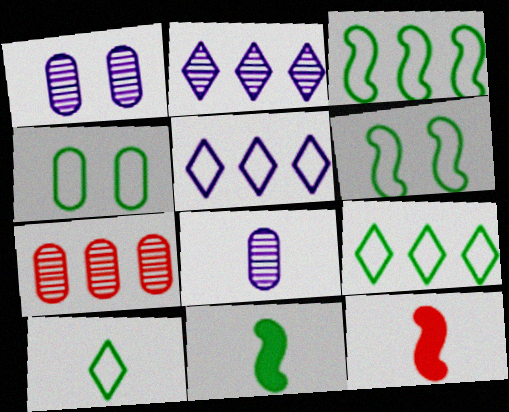[[1, 9, 12], 
[2, 4, 12], 
[3, 4, 10], 
[8, 10, 12]]